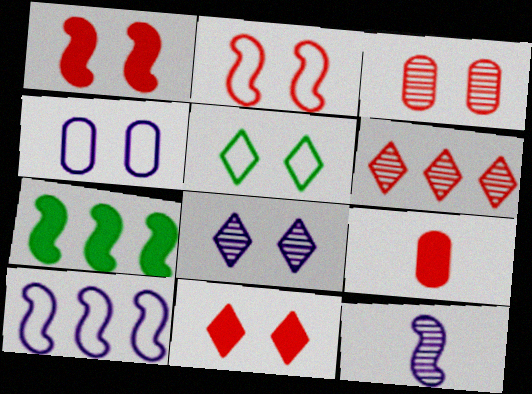[[2, 3, 11], 
[2, 4, 5], 
[2, 6, 9], 
[2, 7, 12], 
[5, 8, 11]]